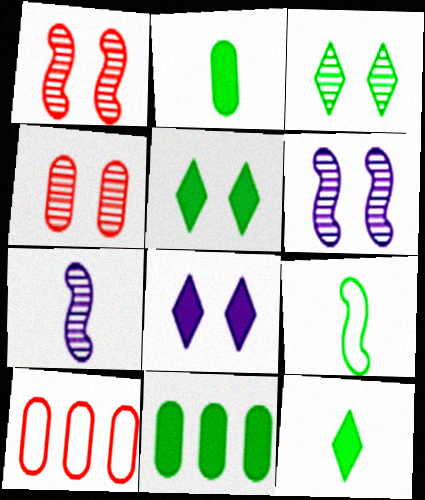[[3, 4, 6], 
[3, 9, 11], 
[5, 7, 10], 
[6, 10, 12]]